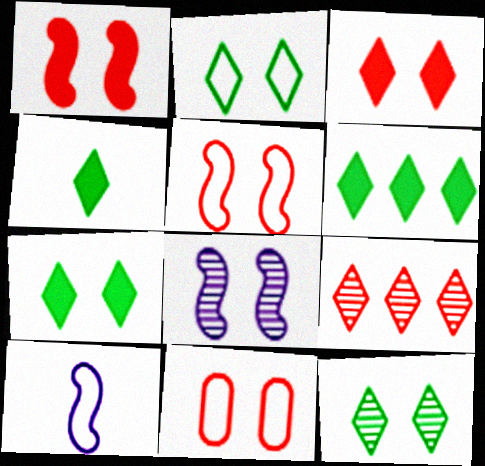[[2, 7, 12], 
[4, 6, 7], 
[7, 8, 11]]